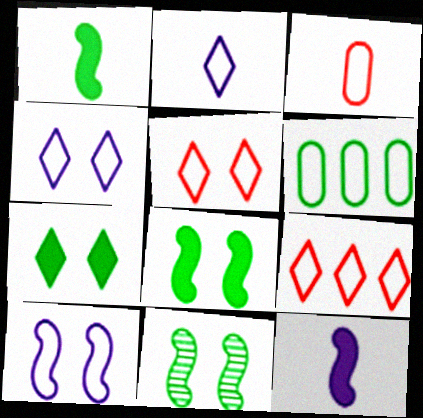[]